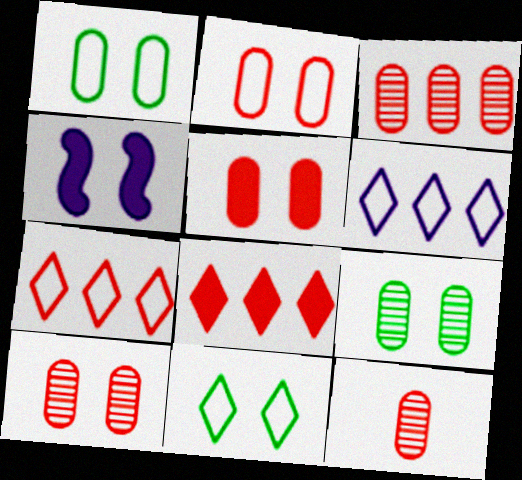[[2, 5, 10], 
[3, 10, 12], 
[4, 10, 11]]